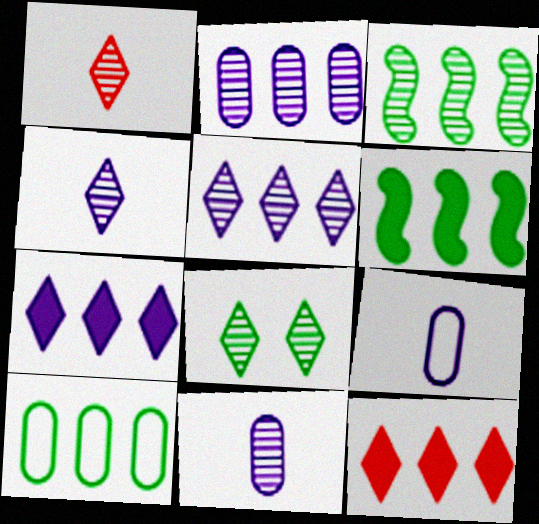[[1, 5, 8]]